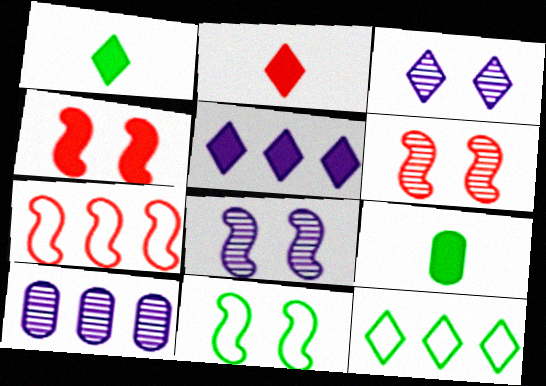[[2, 3, 12], 
[2, 10, 11], 
[3, 7, 9], 
[4, 5, 9], 
[4, 8, 11]]